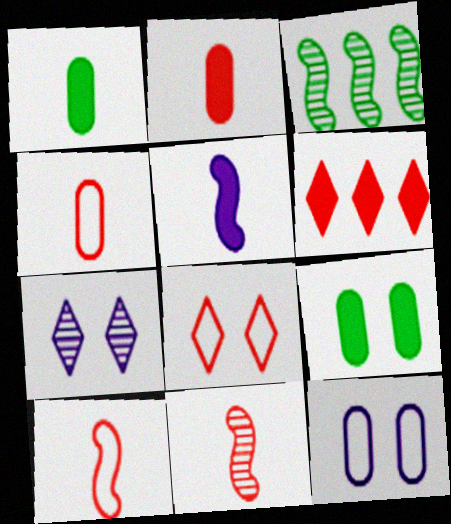[[5, 6, 9]]